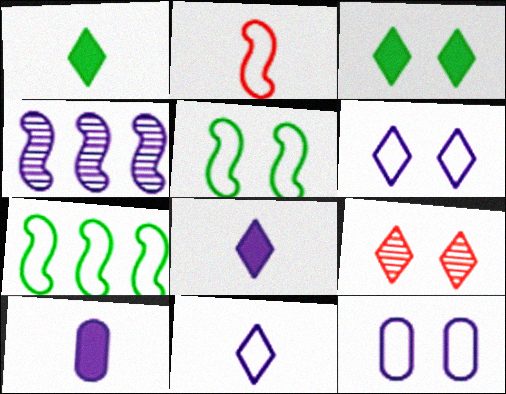[[3, 6, 9], 
[4, 6, 10], 
[4, 8, 12], 
[7, 9, 10]]